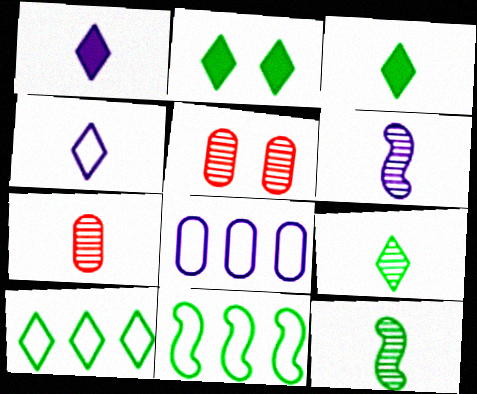[[1, 5, 11], 
[2, 9, 10], 
[6, 7, 9]]